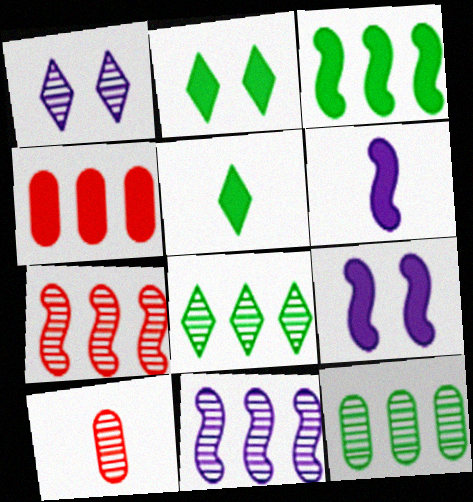[[2, 4, 6], 
[4, 5, 9]]